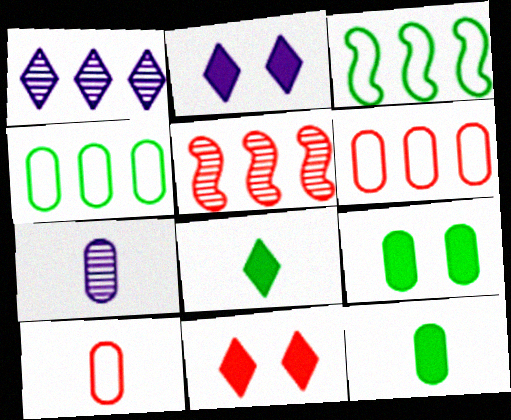[[3, 7, 11], 
[5, 10, 11], 
[6, 7, 9], 
[7, 10, 12]]